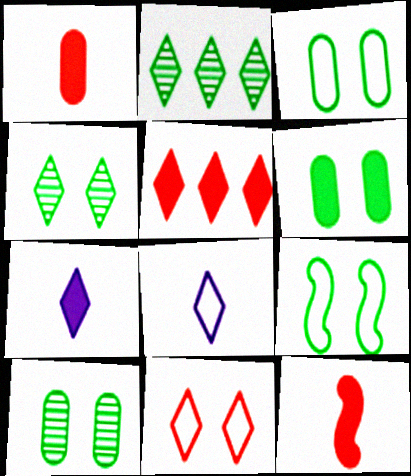[[2, 7, 11], 
[3, 6, 10], 
[4, 5, 8], 
[4, 6, 9]]